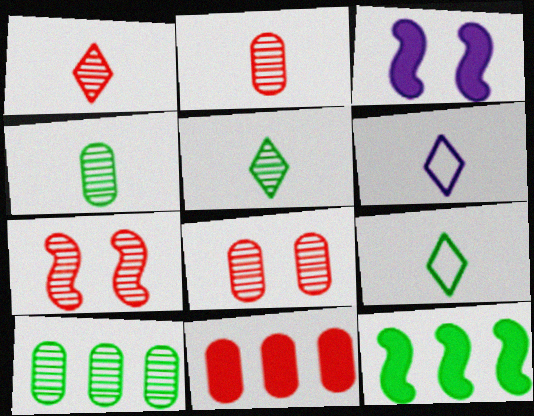[[6, 8, 12]]